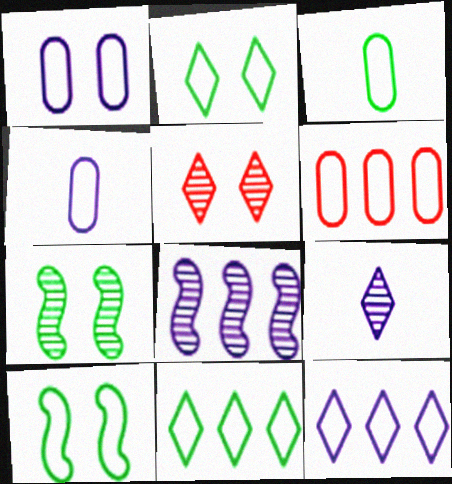[[1, 3, 6], 
[3, 10, 11]]